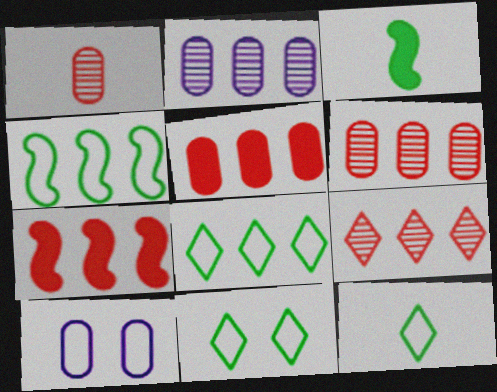[[2, 7, 8], 
[3, 9, 10], 
[8, 11, 12]]